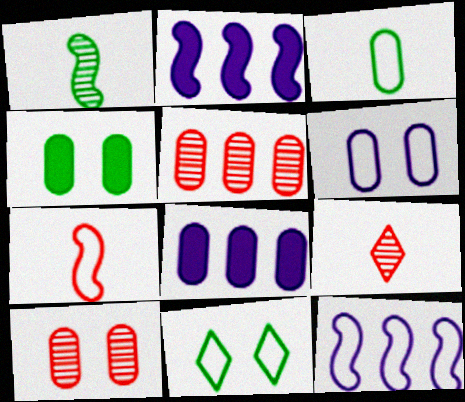[[3, 8, 10], 
[4, 6, 10], 
[4, 9, 12]]